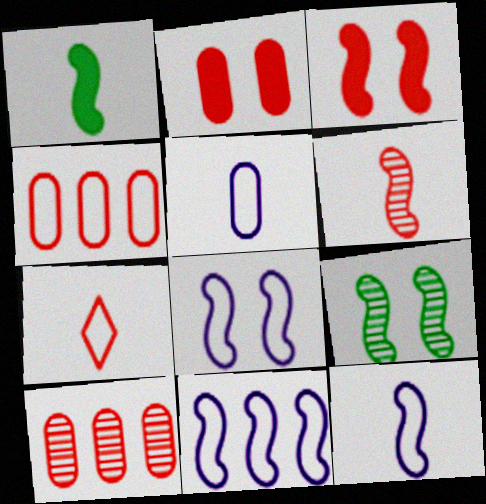[[1, 6, 12], 
[3, 7, 10], 
[3, 8, 9], 
[8, 11, 12]]